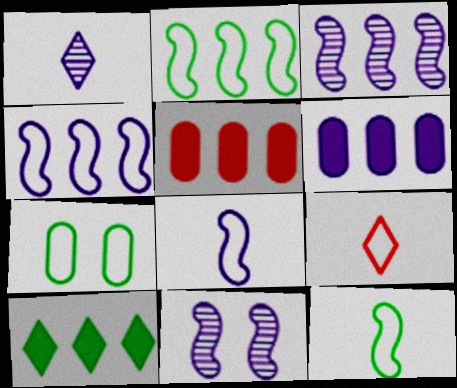[[4, 7, 9]]